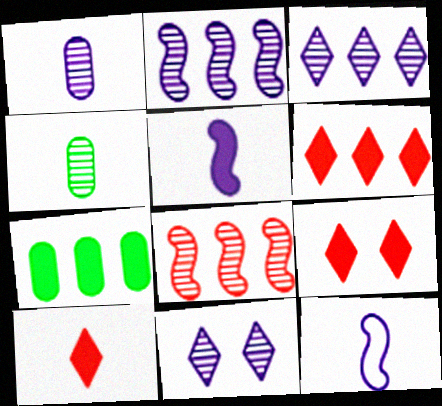[[1, 2, 11], 
[4, 8, 11], 
[4, 10, 12], 
[5, 7, 9], 
[6, 9, 10]]